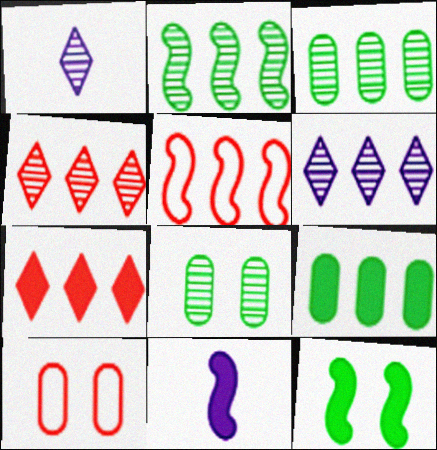[[5, 6, 9]]